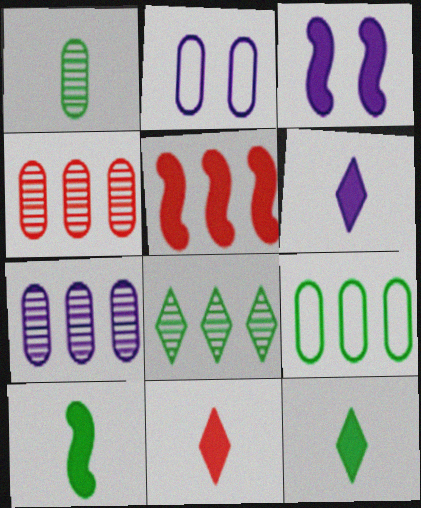[[3, 5, 10], 
[6, 11, 12]]